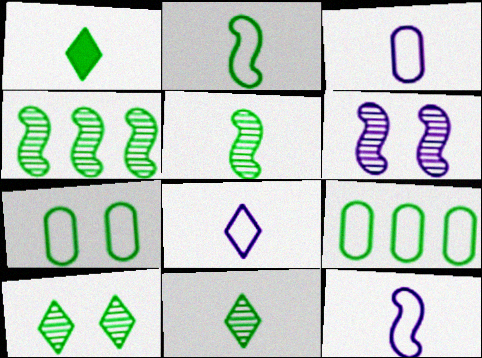[[1, 4, 7], 
[3, 8, 12]]